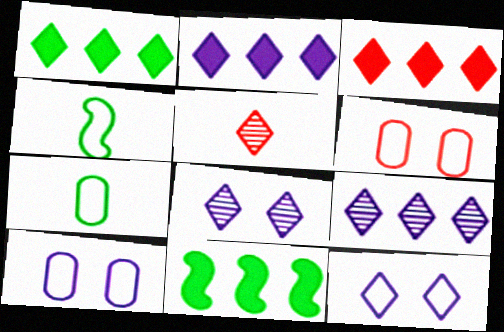[[1, 2, 3], 
[1, 5, 12], 
[5, 10, 11]]